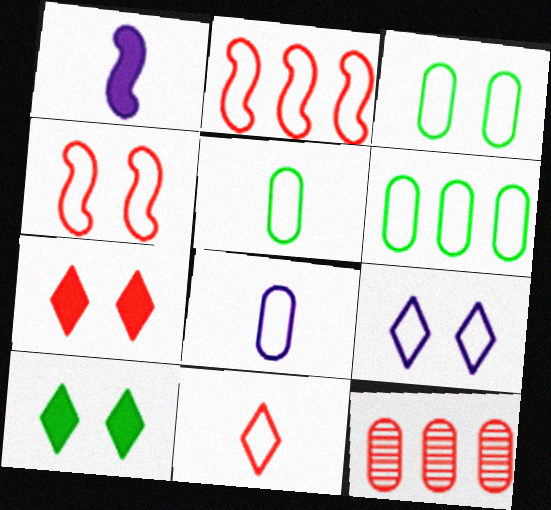[[2, 5, 9], 
[3, 4, 9], 
[3, 5, 6]]